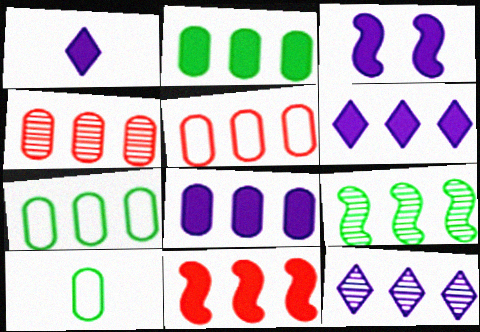[[1, 3, 8], 
[2, 6, 11], 
[4, 7, 8], 
[4, 9, 12], 
[5, 6, 9], 
[7, 11, 12]]